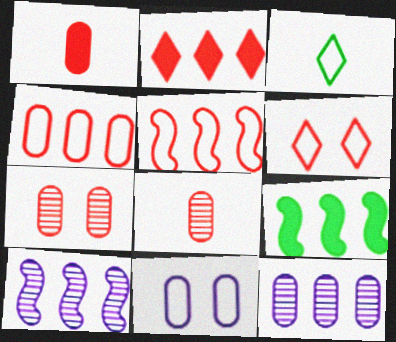[[1, 4, 7], 
[3, 5, 11], 
[5, 9, 10]]